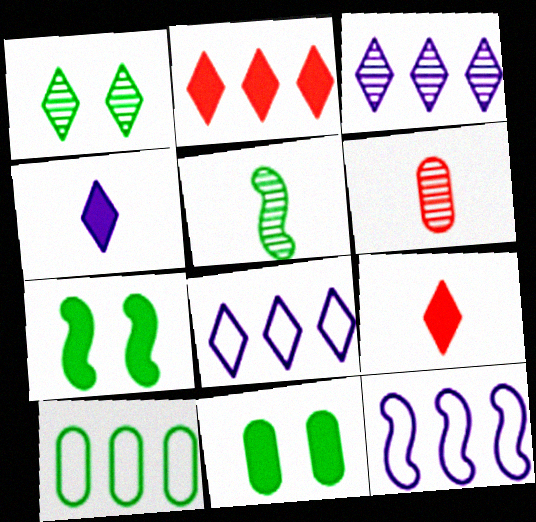[[1, 8, 9], 
[6, 7, 8]]